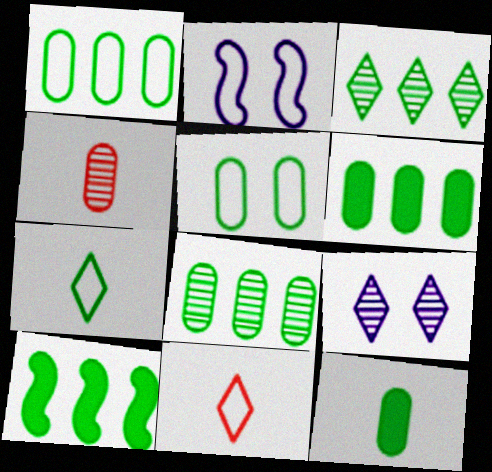[[1, 2, 11], 
[1, 3, 10], 
[1, 6, 8], 
[5, 8, 12]]